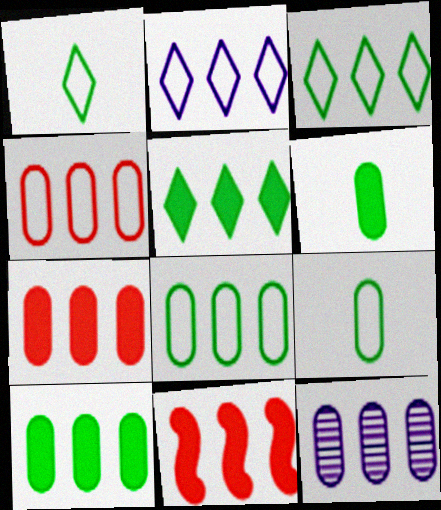[[3, 11, 12], 
[4, 10, 12], 
[7, 8, 12]]